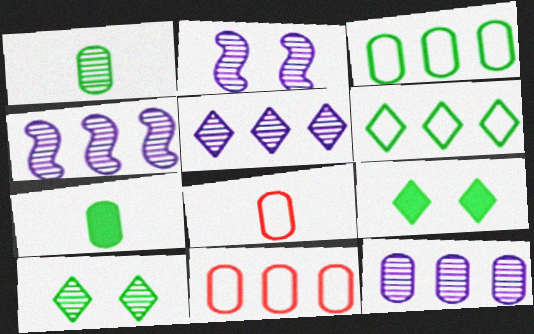[[4, 5, 12], 
[4, 8, 9]]